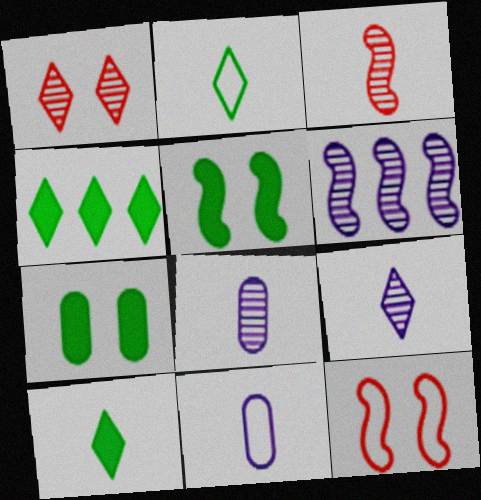[[3, 10, 11], 
[4, 8, 12]]